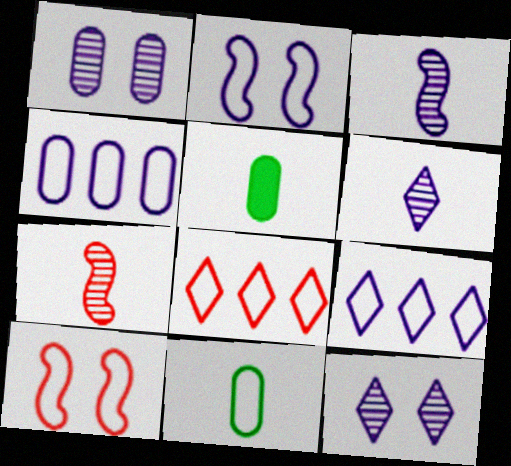[[2, 8, 11], 
[9, 10, 11]]